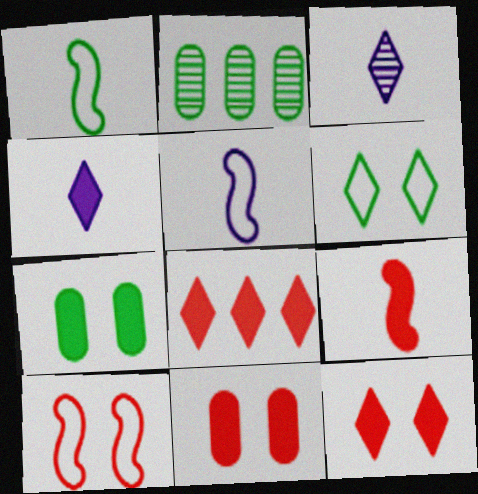[[2, 4, 10], 
[2, 5, 12], 
[3, 6, 8], 
[8, 9, 11]]